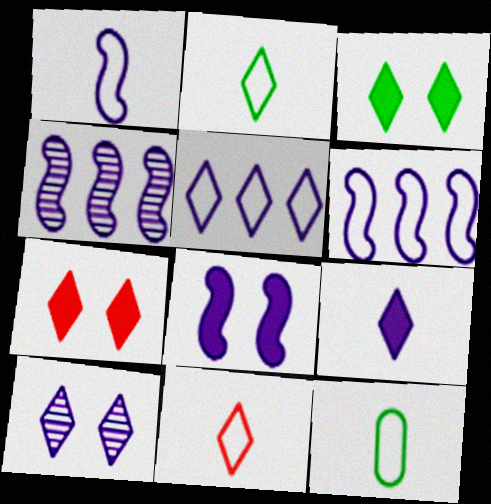[[1, 4, 8], 
[1, 11, 12], 
[4, 7, 12], 
[5, 9, 10]]